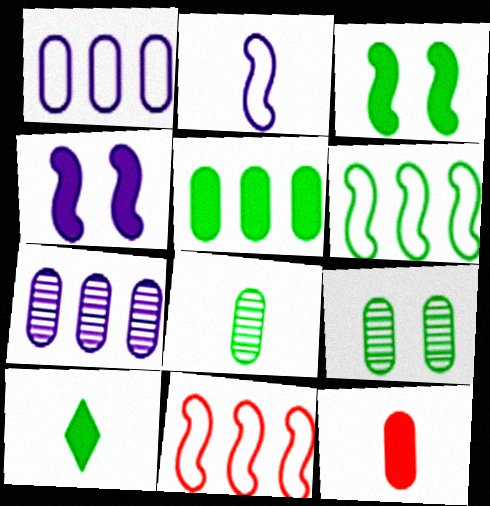[[1, 9, 12], 
[3, 5, 10], 
[6, 9, 10]]